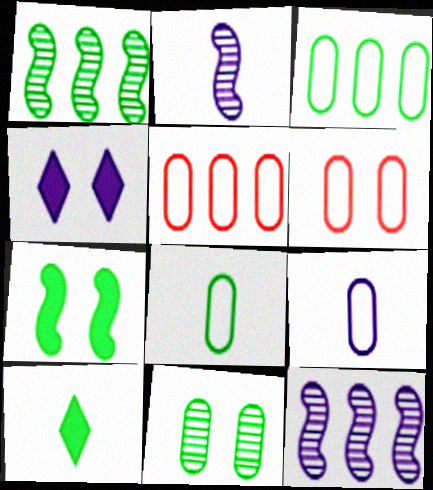[[3, 6, 9], 
[4, 9, 12], 
[6, 10, 12]]